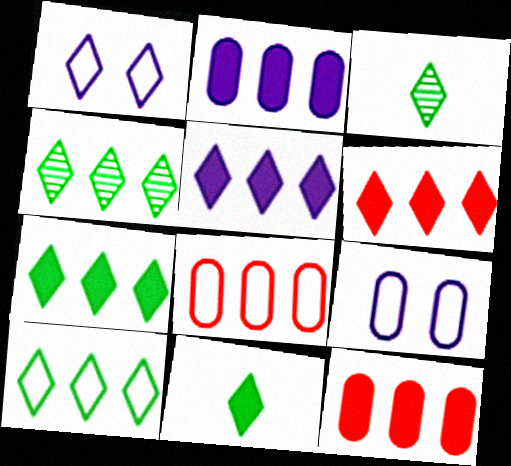[[1, 3, 6], 
[4, 7, 10], 
[5, 6, 7]]